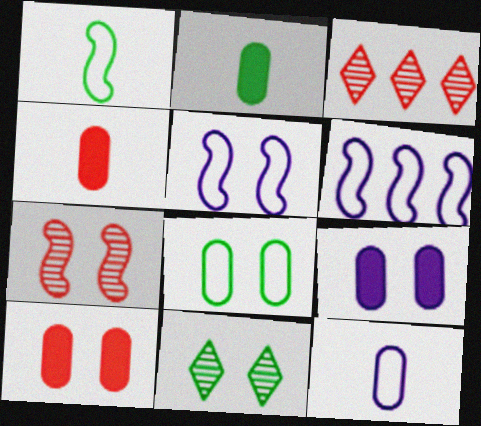[[1, 3, 9], 
[2, 3, 5], 
[4, 6, 11], 
[5, 10, 11]]